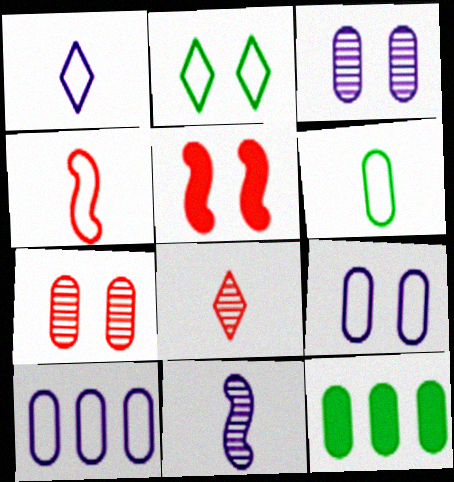[[1, 4, 6], 
[2, 3, 5], 
[2, 4, 10]]